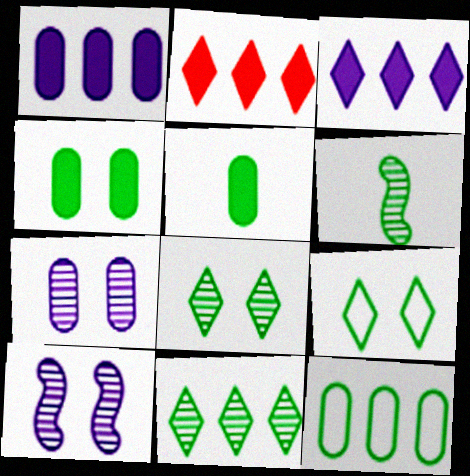[]